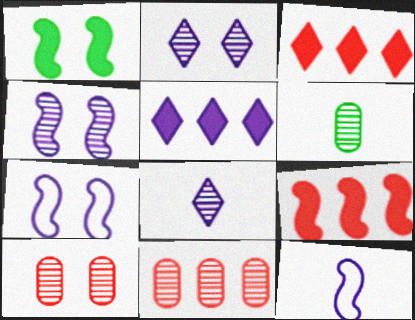[[3, 6, 7]]